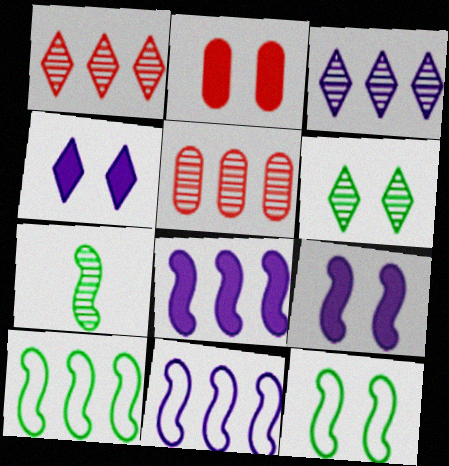[]